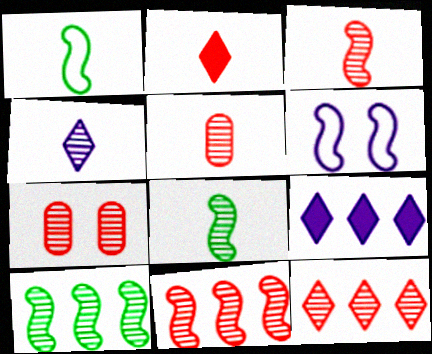[[1, 7, 9], 
[3, 7, 12], 
[4, 5, 8], 
[4, 7, 10]]